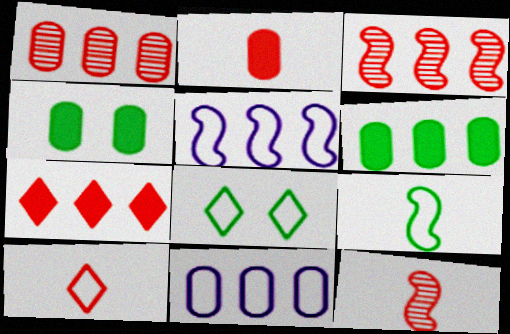[[1, 6, 11], 
[2, 10, 12]]